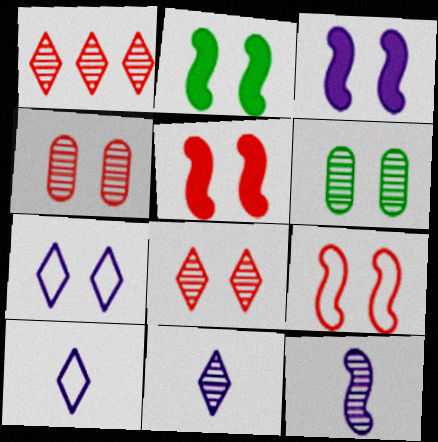[[1, 6, 12], 
[2, 3, 5], 
[2, 4, 7], 
[5, 6, 7]]